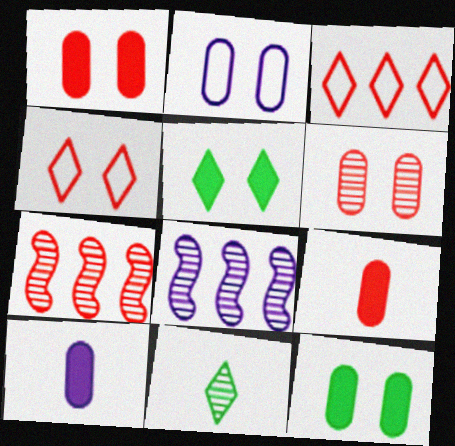[[2, 6, 12], 
[4, 7, 9], 
[6, 8, 11]]